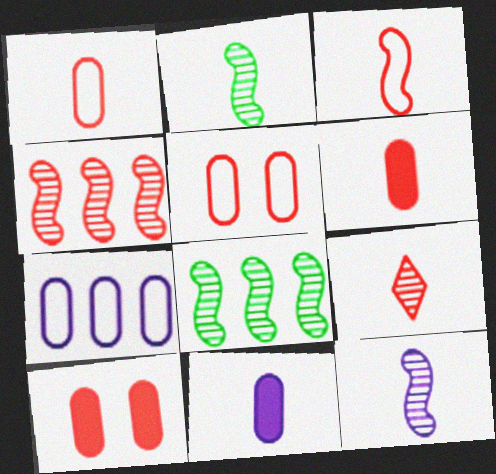[[3, 6, 9]]